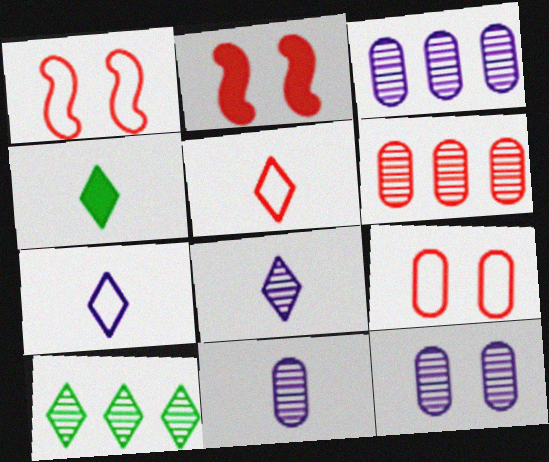[[1, 3, 4], 
[2, 5, 6], 
[3, 11, 12], 
[4, 5, 8]]